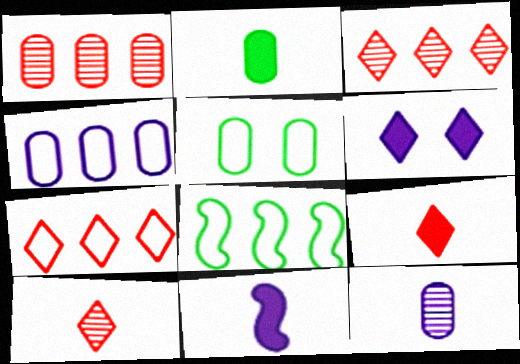[[2, 9, 11], 
[3, 5, 11], 
[4, 7, 8]]